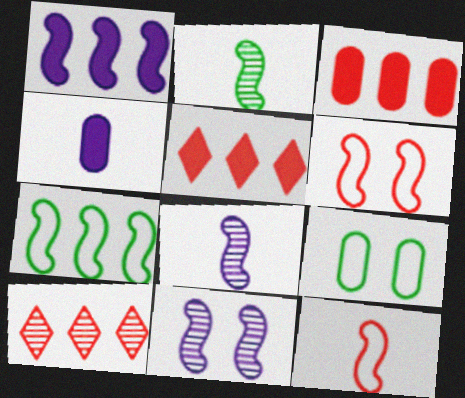[[1, 2, 6], 
[5, 8, 9]]